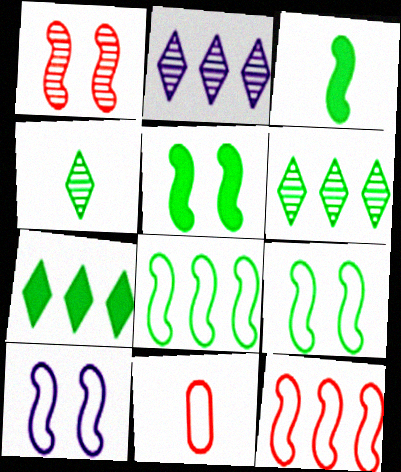[[1, 5, 10], 
[2, 5, 11]]